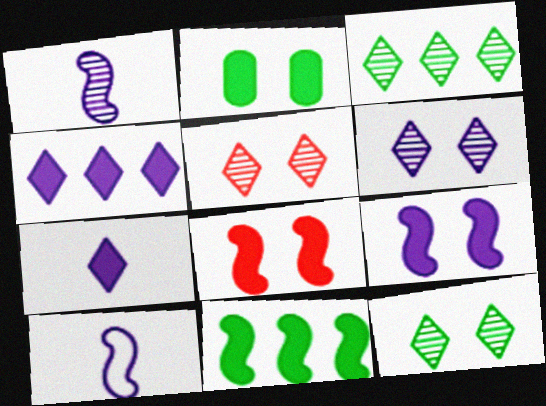[[5, 6, 12]]